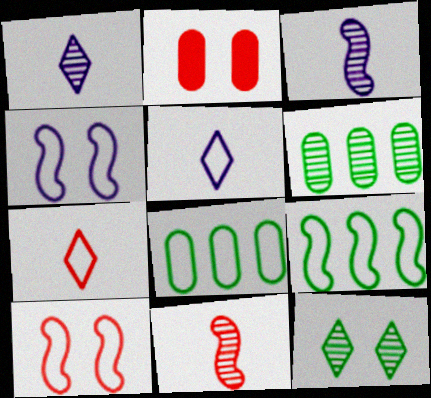[[1, 2, 9], 
[2, 4, 12], 
[4, 7, 8], 
[5, 8, 10]]